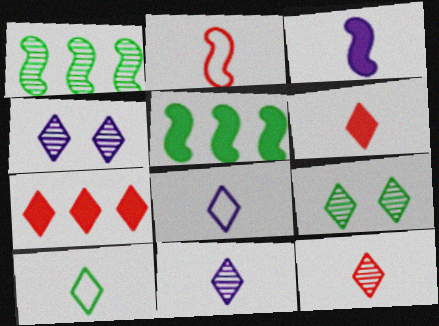[[4, 7, 10], 
[6, 10, 11], 
[7, 8, 9]]